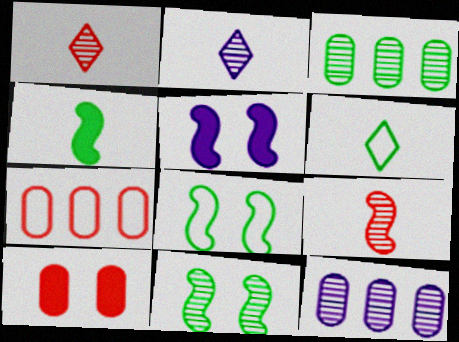[[1, 11, 12]]